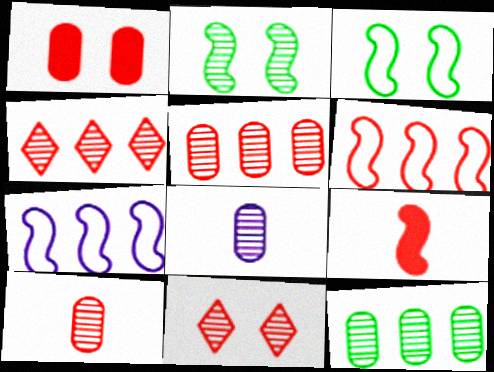[[2, 4, 8], 
[2, 7, 9]]